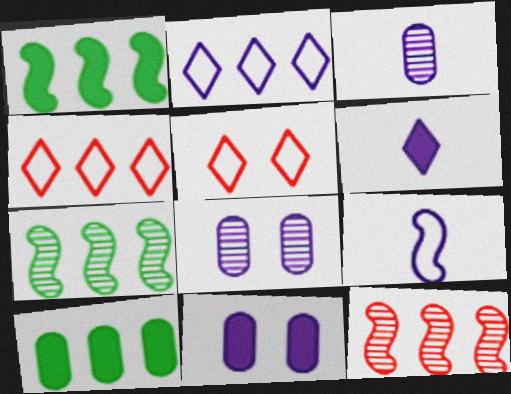[[1, 3, 5], 
[2, 10, 12], 
[3, 6, 9]]